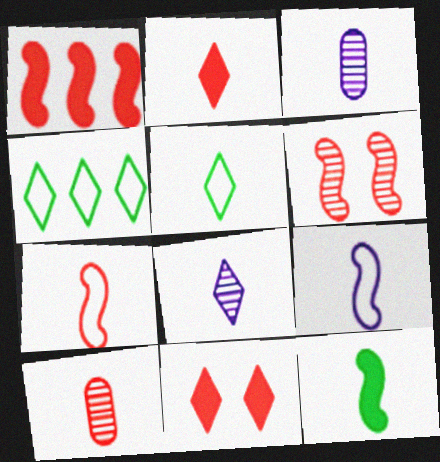[[1, 6, 7], 
[2, 5, 8], 
[2, 7, 10], 
[4, 8, 11]]